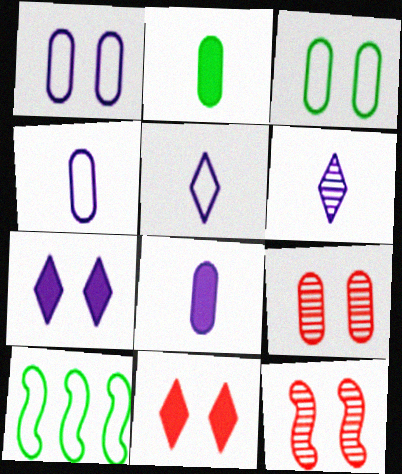[[3, 7, 12]]